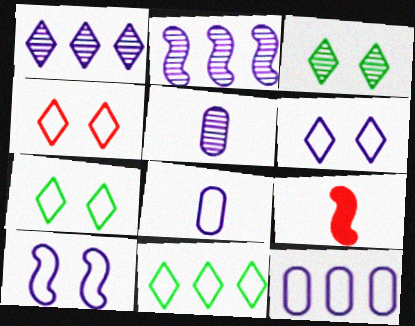[[3, 9, 12], 
[4, 6, 7]]